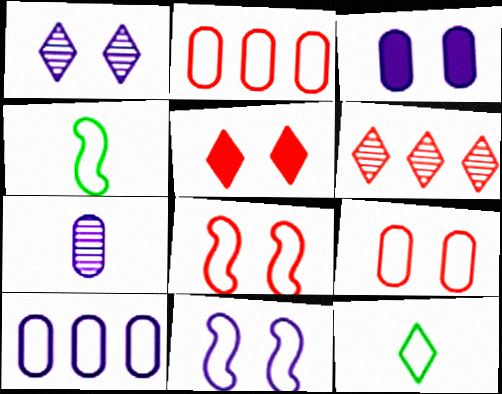[[1, 3, 11], 
[2, 11, 12], 
[3, 4, 6], 
[3, 7, 10], 
[8, 10, 12]]